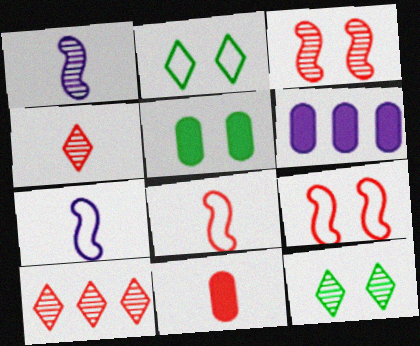[[4, 8, 11], 
[5, 6, 11], 
[5, 7, 10], 
[6, 8, 12], 
[9, 10, 11]]